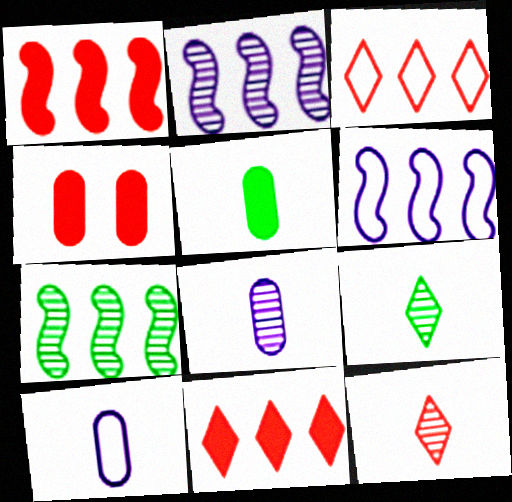[[1, 6, 7], 
[4, 6, 9]]